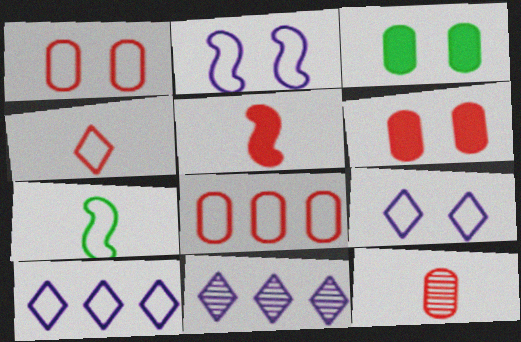[[1, 7, 10], 
[4, 5, 12], 
[6, 7, 11], 
[6, 8, 12], 
[7, 8, 9]]